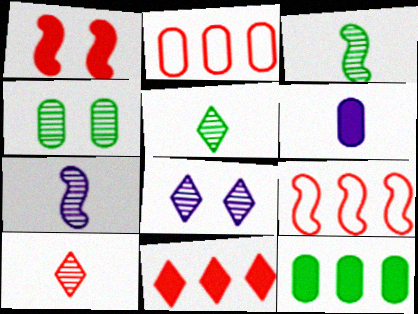[[1, 2, 10], 
[2, 4, 6]]